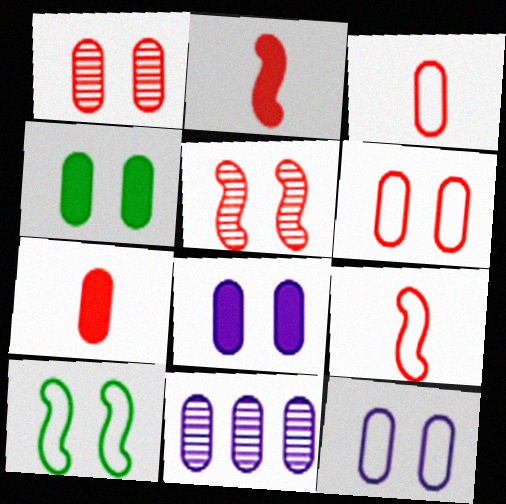[[1, 4, 12], 
[3, 4, 11]]